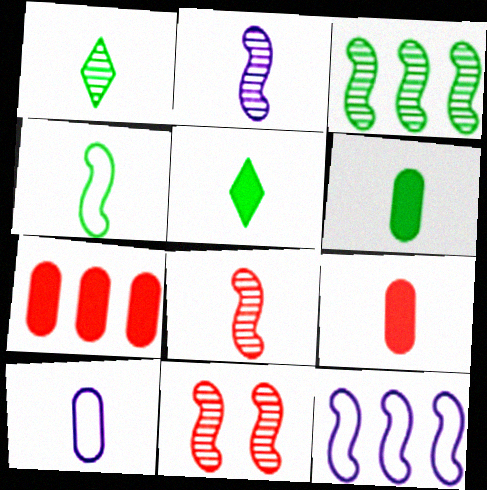[[1, 4, 6], 
[2, 3, 11], 
[5, 8, 10]]